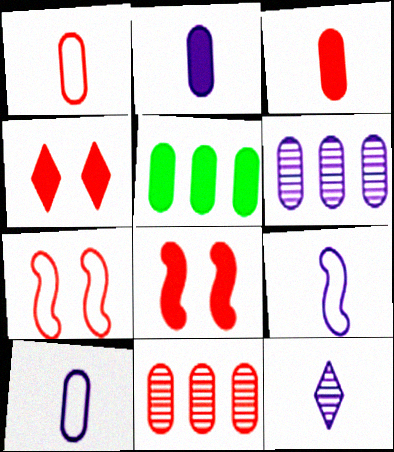[[2, 9, 12], 
[5, 7, 12]]